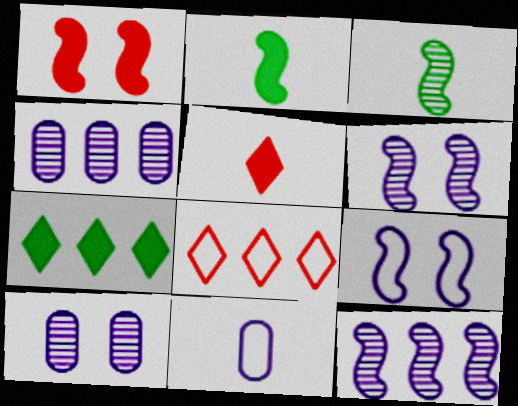[[2, 8, 10], 
[3, 5, 11]]